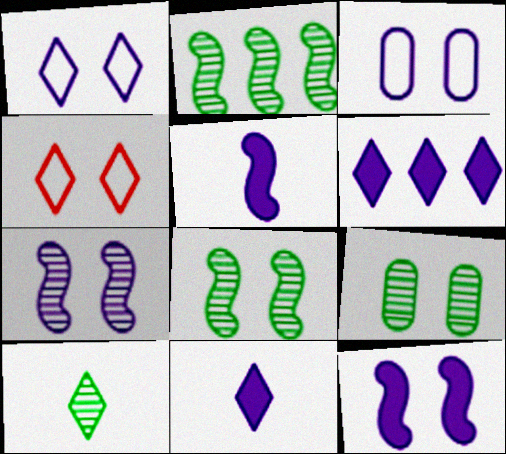[[2, 9, 10], 
[4, 6, 10], 
[4, 9, 12]]